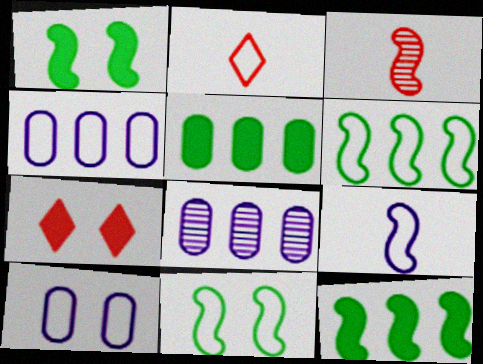[[1, 2, 8], 
[2, 4, 11], 
[2, 6, 10]]